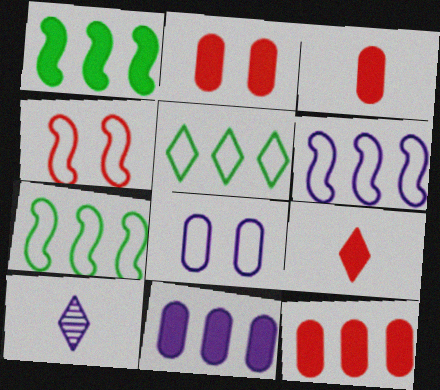[[2, 3, 12], 
[2, 7, 10]]